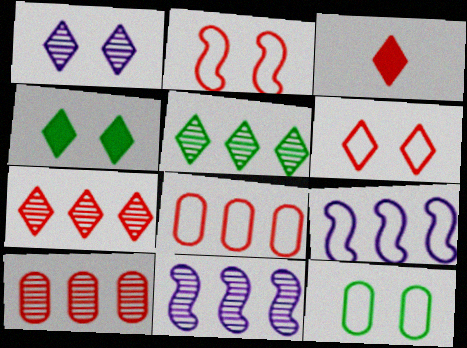[[1, 4, 6], 
[2, 3, 10], 
[3, 6, 7], 
[3, 11, 12], 
[5, 10, 11]]